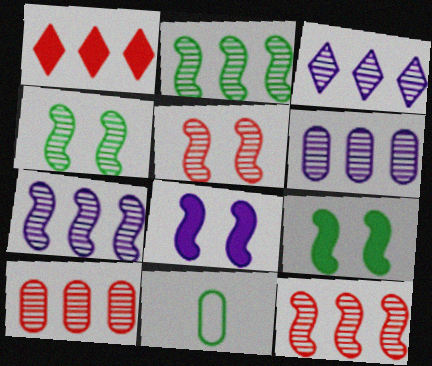[[2, 3, 10], 
[2, 7, 12], 
[3, 6, 7]]